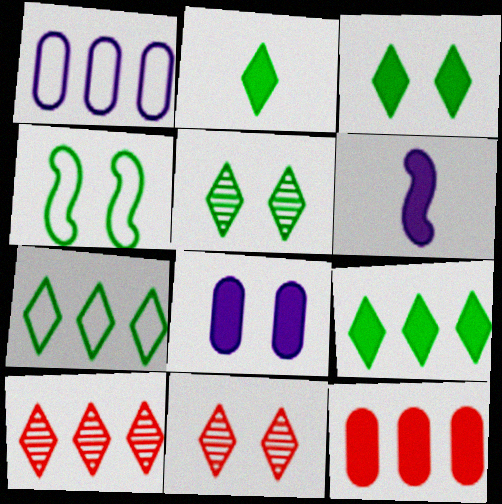[[2, 3, 9], 
[2, 5, 7], 
[3, 6, 12], 
[4, 8, 11]]